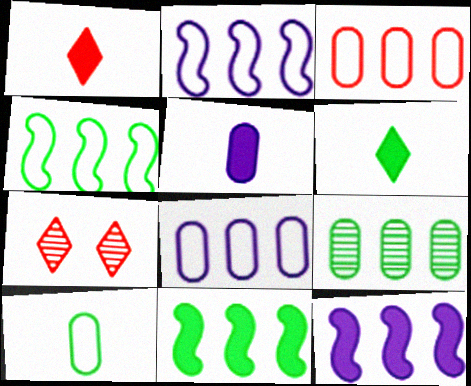[[4, 5, 7], 
[7, 10, 12]]